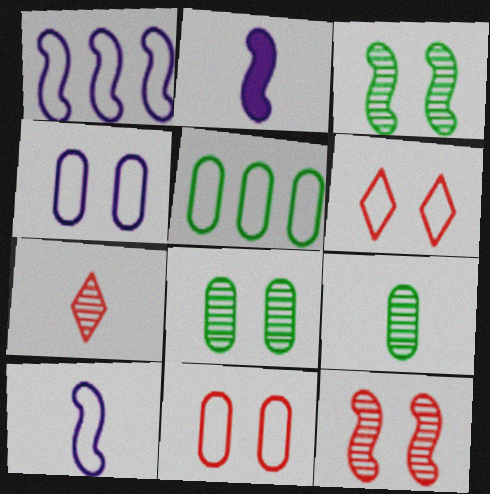[[5, 6, 10]]